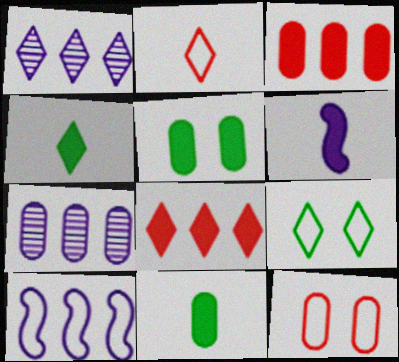[[5, 6, 8], 
[7, 11, 12]]